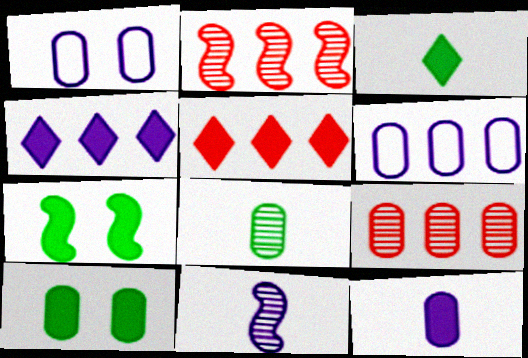[[1, 2, 3], 
[1, 4, 11], 
[5, 7, 12]]